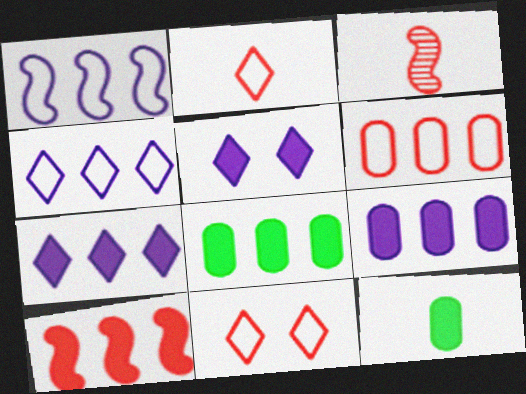[[5, 10, 12], 
[7, 8, 10]]